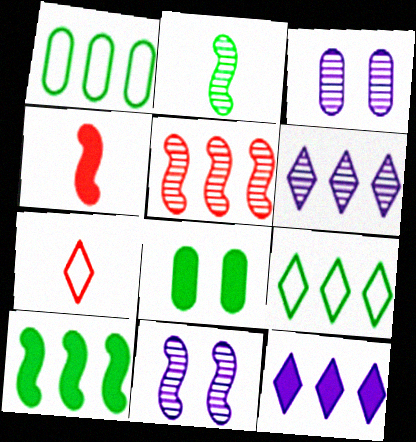[[1, 5, 12], 
[2, 5, 11], 
[2, 8, 9], 
[3, 4, 9], 
[3, 7, 10], 
[4, 8, 12]]